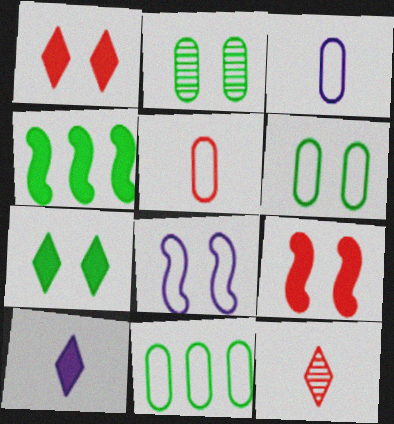[[1, 2, 8]]